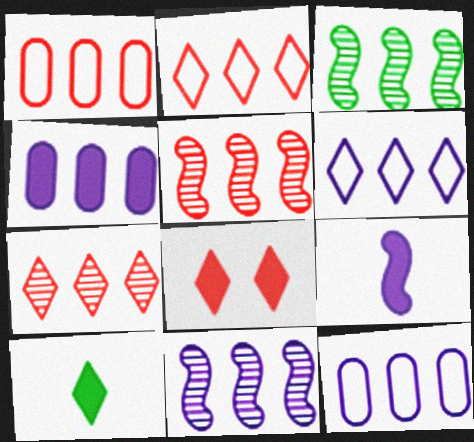[[2, 3, 4], 
[3, 5, 11], 
[4, 6, 11]]